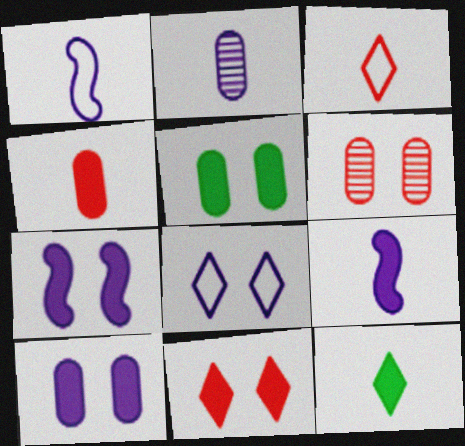[[4, 9, 12], 
[5, 7, 11]]